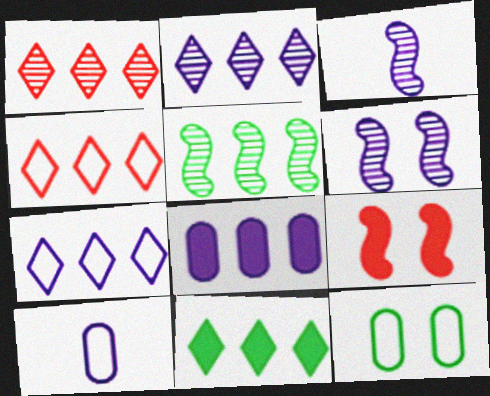[[1, 7, 11], 
[2, 4, 11], 
[4, 5, 8]]